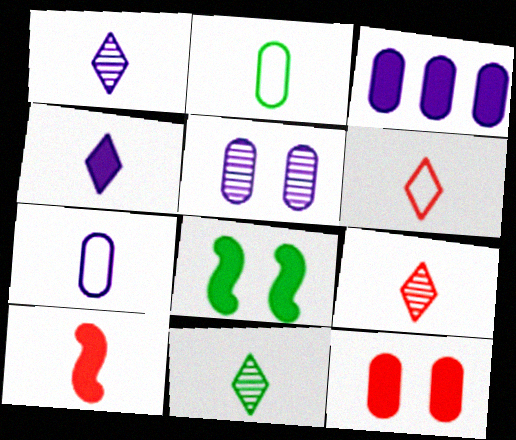[[1, 2, 10], 
[1, 9, 11], 
[3, 5, 7], 
[4, 6, 11], 
[7, 10, 11]]